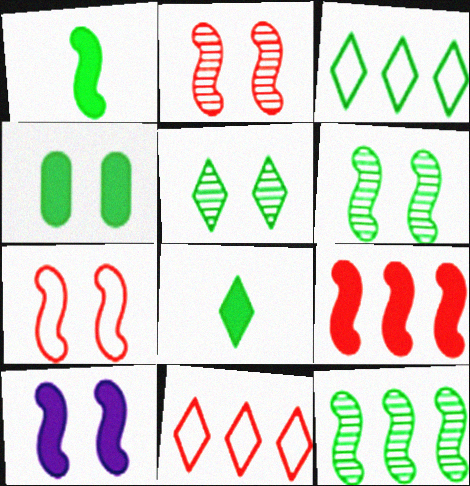[[1, 9, 10], 
[3, 5, 8], 
[6, 7, 10]]